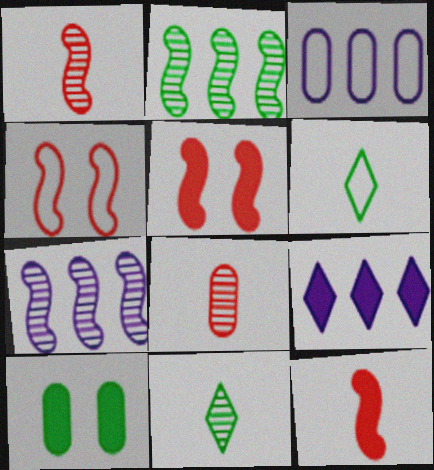[[2, 6, 10], 
[3, 4, 6], 
[3, 5, 11], 
[3, 7, 9], 
[3, 8, 10], 
[9, 10, 12]]